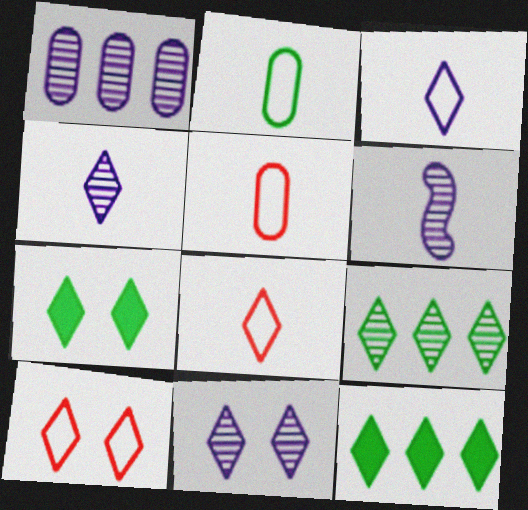[[1, 6, 11], 
[4, 10, 12], 
[7, 10, 11], 
[8, 11, 12]]